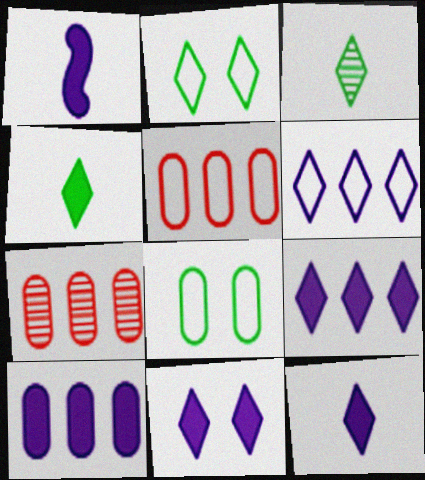[[1, 2, 7], 
[1, 10, 11], 
[9, 11, 12]]